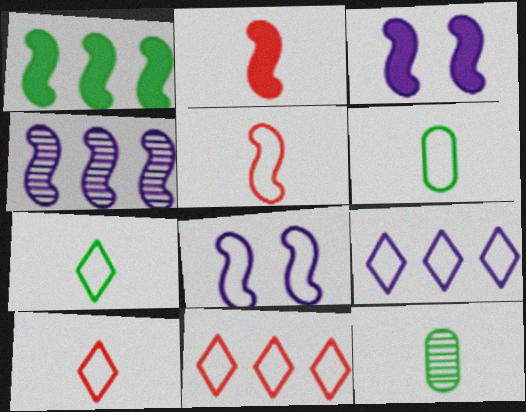[[1, 2, 3], 
[3, 11, 12], 
[6, 8, 11]]